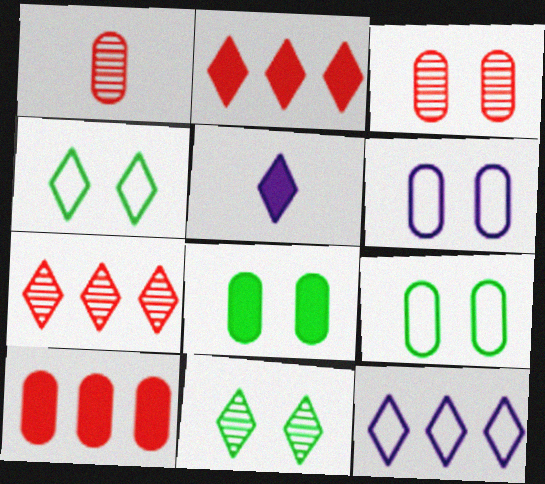[[3, 6, 8], 
[4, 5, 7]]